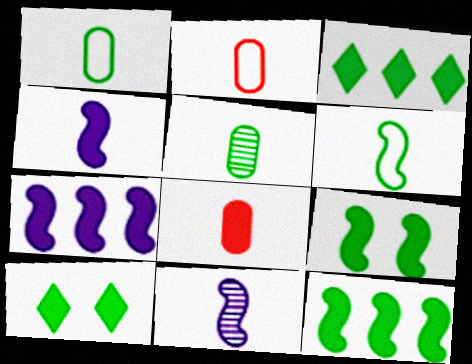[[7, 8, 10]]